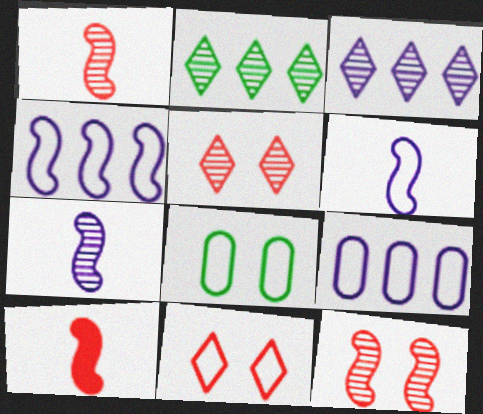[[3, 8, 10]]